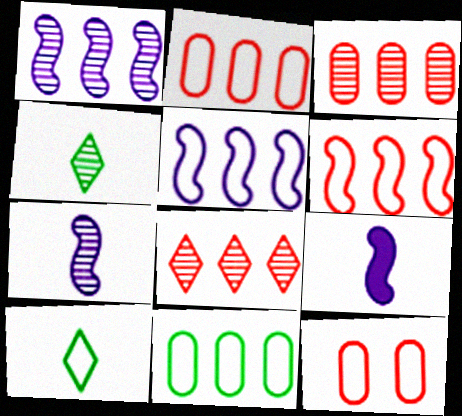[[5, 10, 12]]